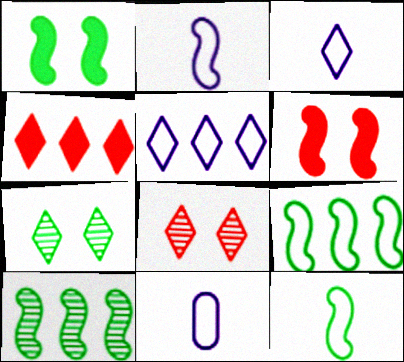[[1, 10, 12], 
[2, 3, 11], 
[2, 6, 10], 
[3, 4, 7]]